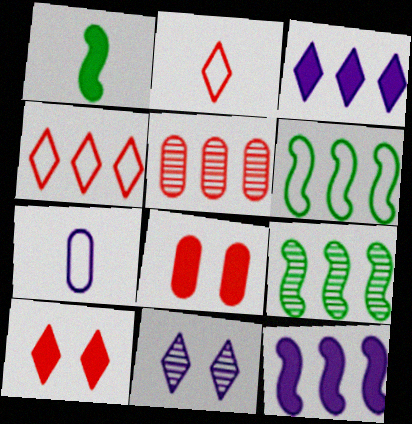[[1, 3, 8], 
[3, 5, 6], 
[7, 9, 10], 
[7, 11, 12]]